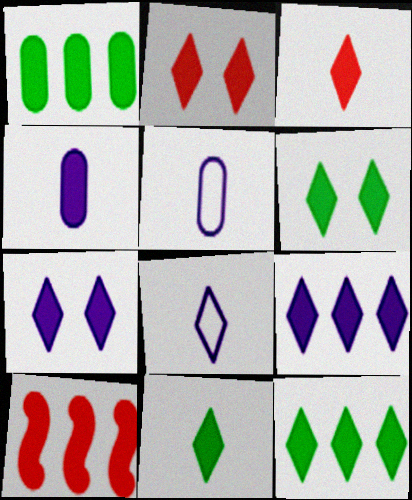[[1, 9, 10], 
[2, 6, 7], 
[2, 9, 11], 
[3, 6, 9], 
[3, 7, 12], 
[4, 6, 10], 
[6, 11, 12]]